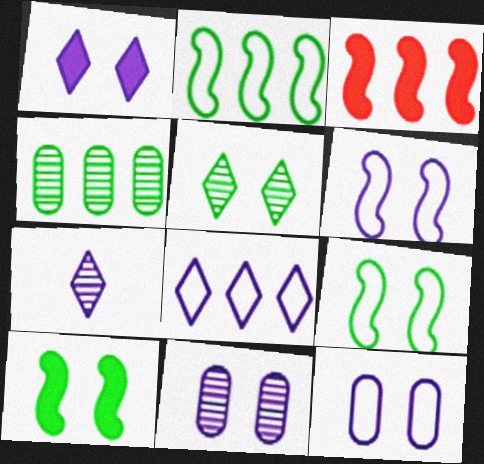[[1, 6, 11], 
[1, 7, 8], 
[3, 4, 8]]